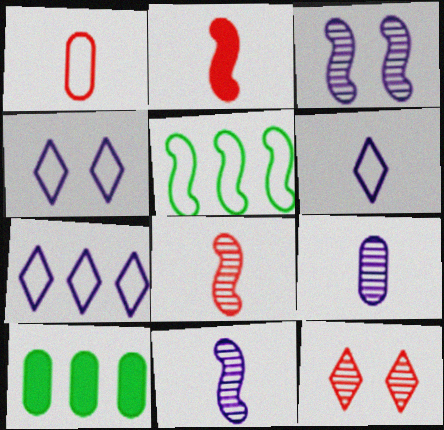[[1, 4, 5], 
[2, 3, 5], 
[4, 6, 7], 
[4, 8, 10]]